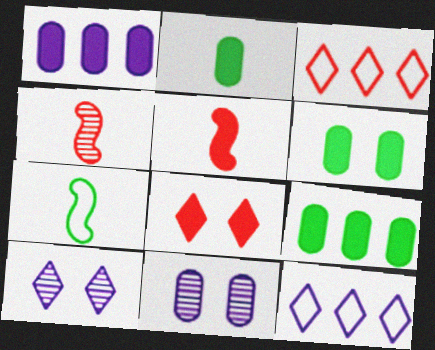[[2, 6, 9], 
[4, 6, 12]]